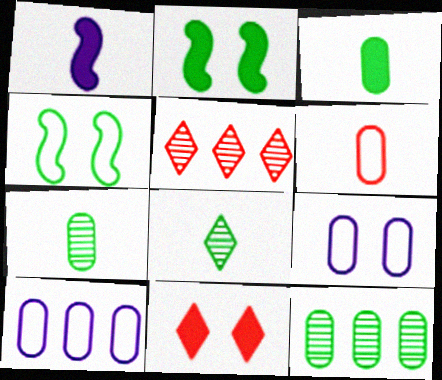[[1, 6, 8]]